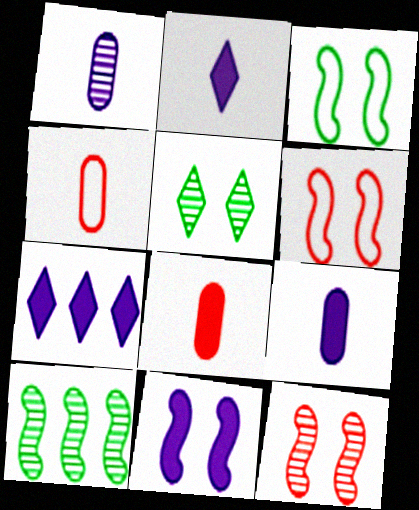[[3, 11, 12], 
[7, 9, 11]]